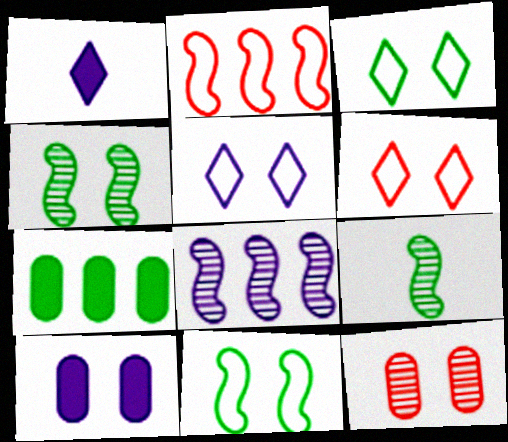[[3, 5, 6], 
[3, 7, 9], 
[4, 6, 10]]